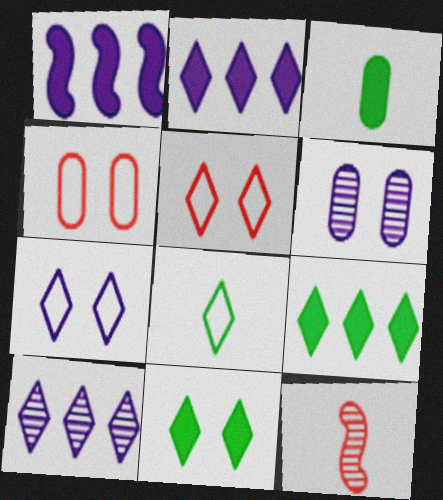[]